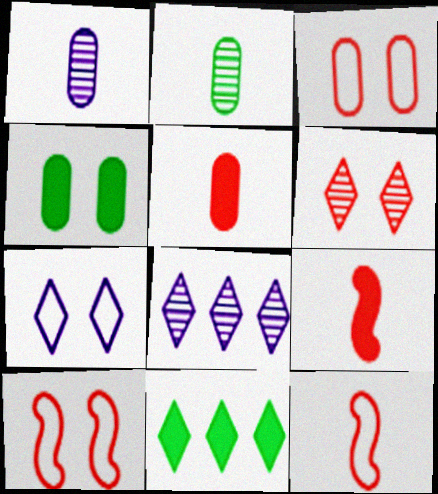[[1, 10, 11], 
[4, 8, 12]]